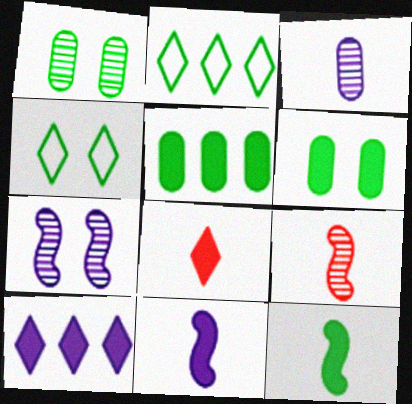[[1, 2, 12]]